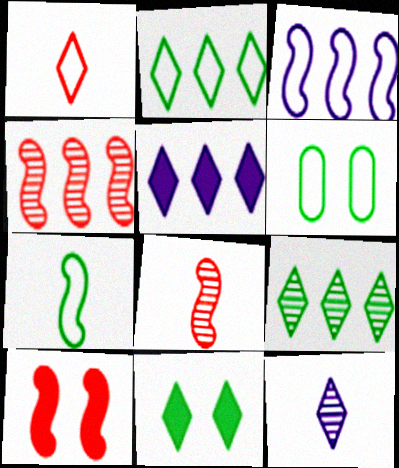[[1, 3, 6], 
[2, 6, 7], 
[5, 6, 8]]